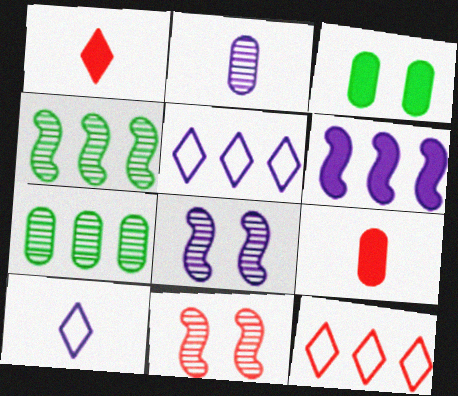[[1, 3, 6], 
[6, 7, 12], 
[9, 11, 12]]